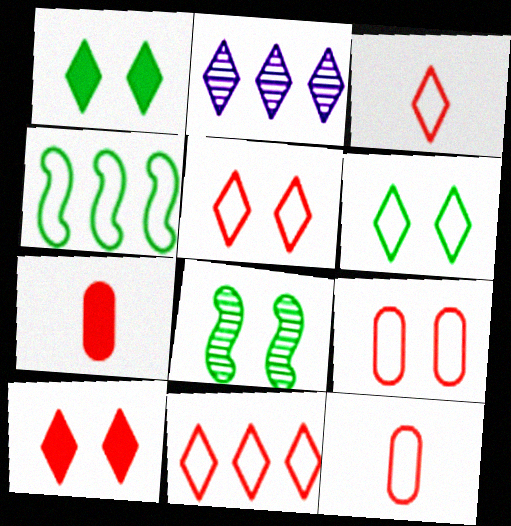[[1, 2, 3], 
[3, 5, 11]]